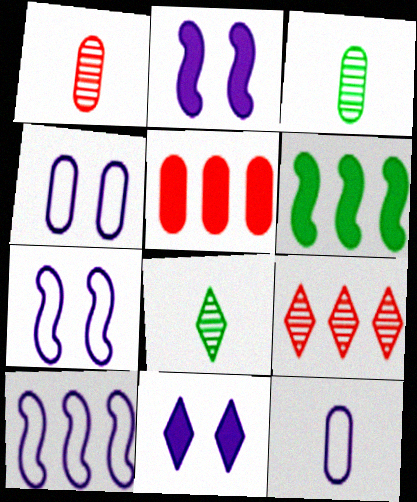[[3, 4, 5], 
[5, 7, 8]]